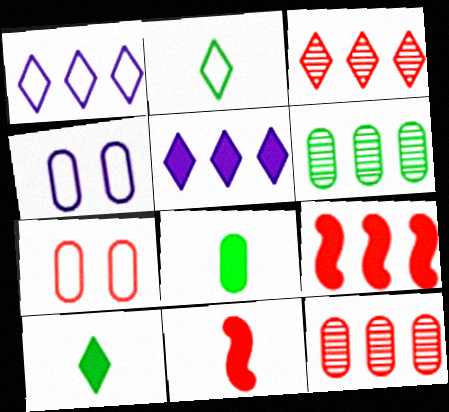[[1, 6, 9], 
[3, 7, 11], 
[4, 8, 12]]